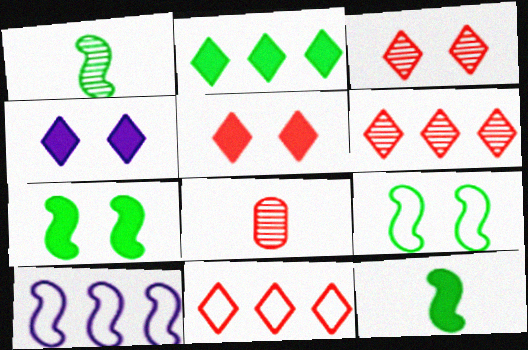[]